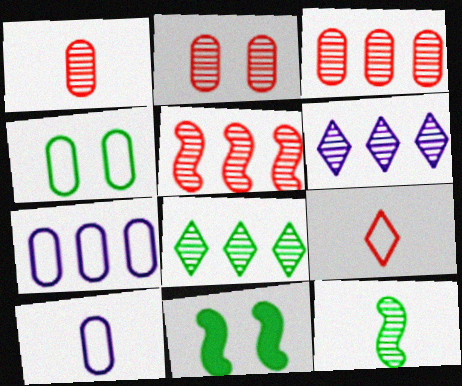[[1, 2, 3], 
[2, 6, 12]]